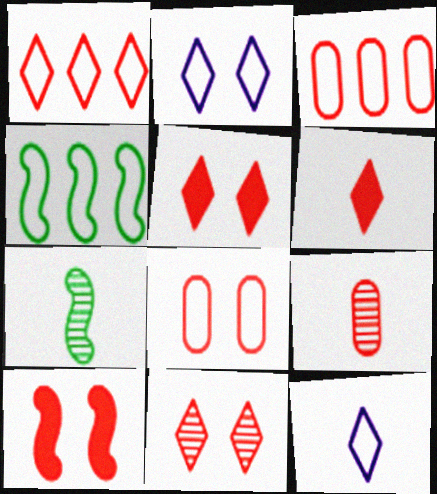[[1, 6, 11], 
[1, 9, 10], 
[4, 8, 12], 
[8, 10, 11]]